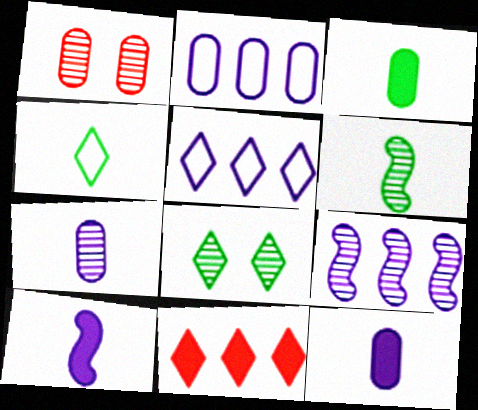[[1, 2, 3], 
[3, 4, 6]]